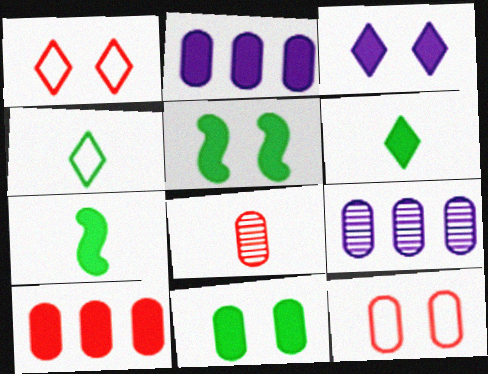[[1, 7, 9], 
[3, 7, 10], 
[8, 10, 12]]